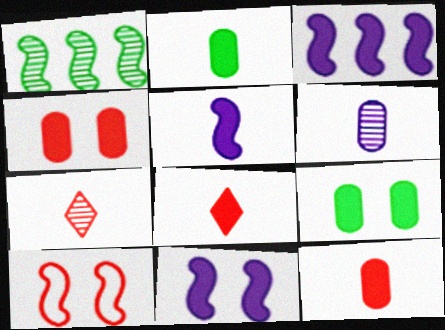[[1, 5, 10], 
[2, 5, 8], 
[3, 5, 11], 
[3, 8, 9]]